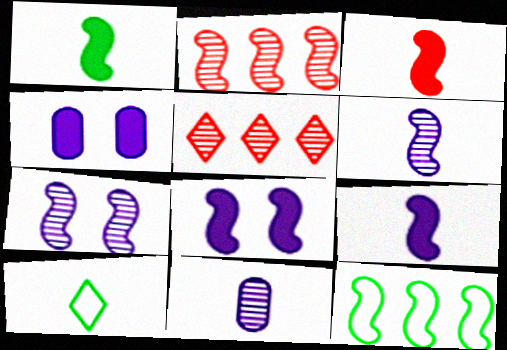[[1, 3, 9], 
[2, 4, 10], 
[3, 7, 12], 
[3, 10, 11]]